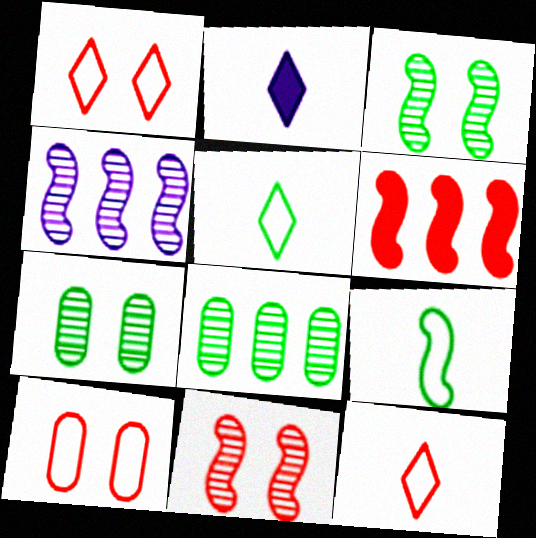[]